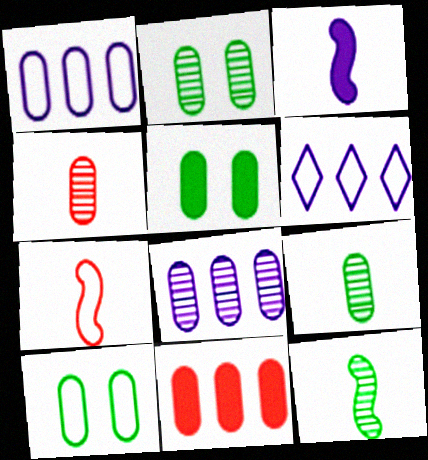[[1, 4, 5], 
[2, 4, 8], 
[2, 5, 10], 
[3, 7, 12], 
[6, 7, 10]]